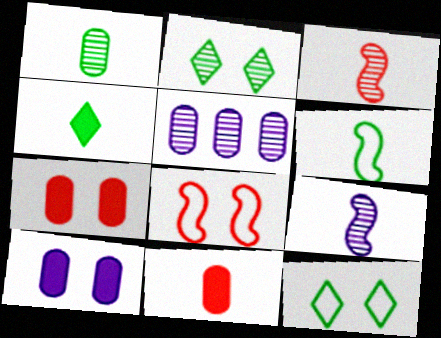[[1, 4, 6], 
[2, 3, 5], 
[2, 8, 10], 
[4, 5, 8]]